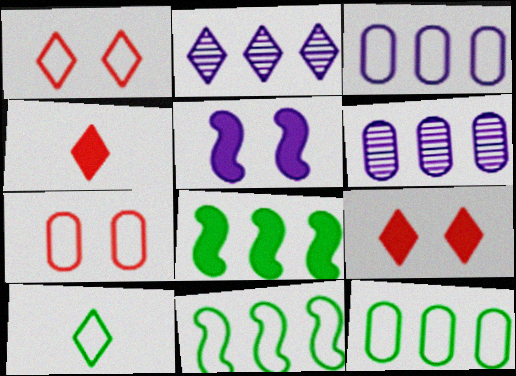[[2, 9, 10]]